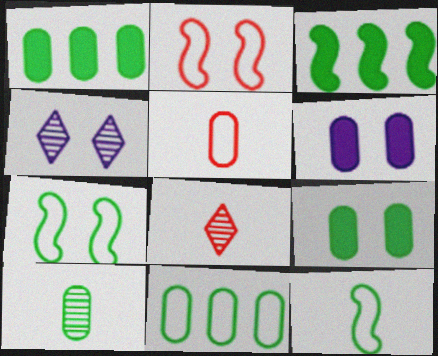[[2, 4, 9], 
[3, 4, 5], 
[9, 10, 11]]